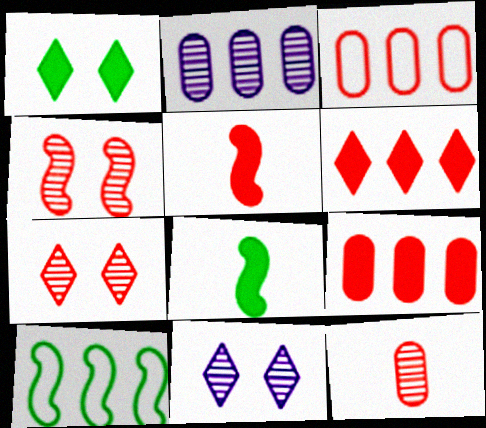[[2, 6, 10], 
[3, 5, 7], 
[3, 8, 11]]